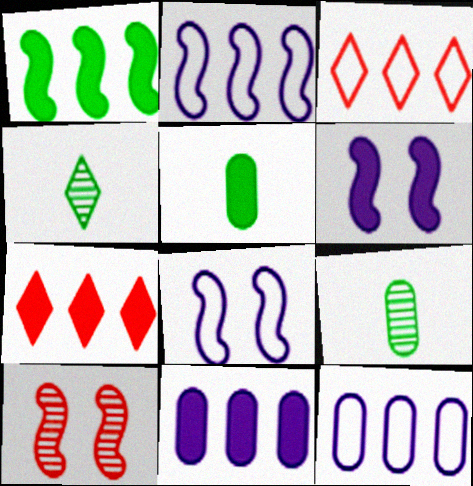[[1, 7, 11], 
[3, 6, 9], 
[5, 6, 7], 
[7, 8, 9]]